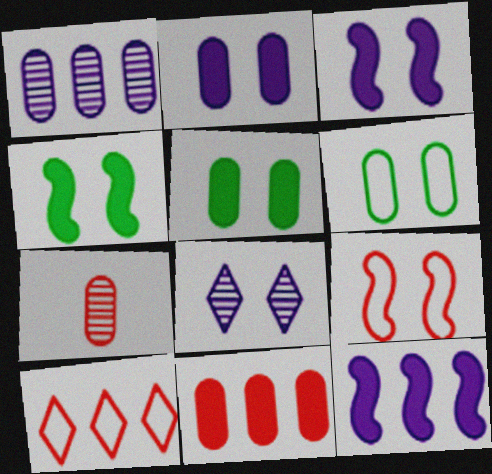[[5, 8, 9]]